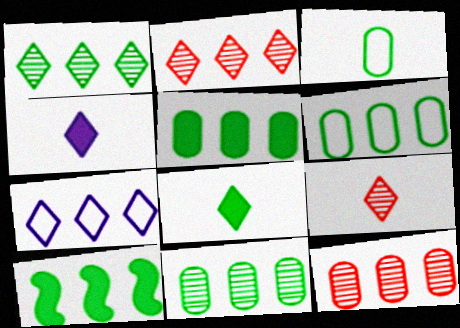[[1, 6, 10], 
[5, 6, 11], 
[7, 10, 12]]